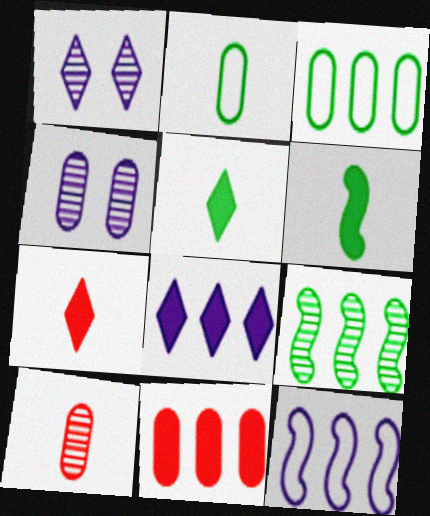[[1, 9, 10], 
[2, 4, 11]]